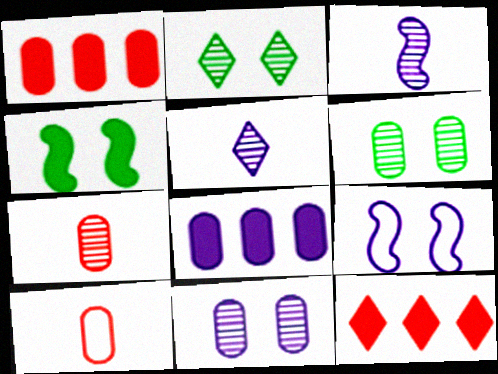[[5, 8, 9], 
[6, 8, 10]]